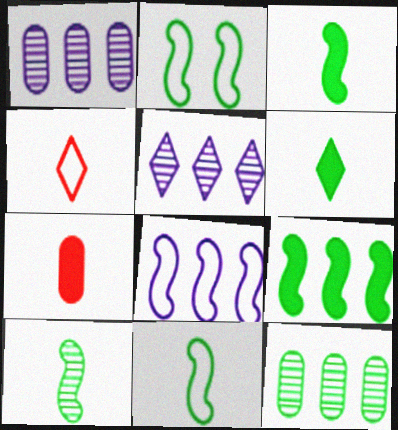[[2, 5, 7], 
[2, 6, 12], 
[2, 9, 10], 
[3, 10, 11]]